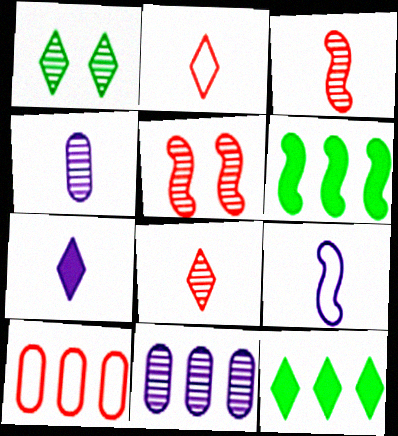[[1, 3, 11], 
[4, 7, 9], 
[5, 6, 9]]